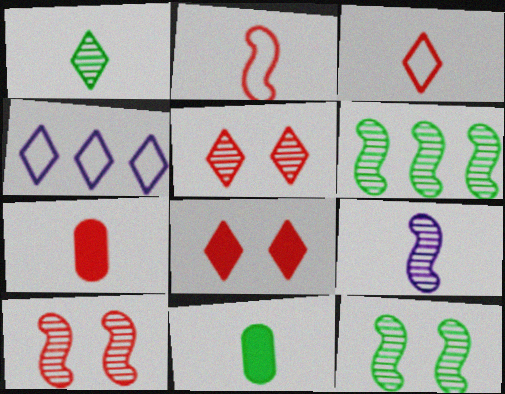[[1, 4, 8], 
[3, 9, 11], 
[4, 7, 12], 
[4, 10, 11], 
[6, 9, 10]]